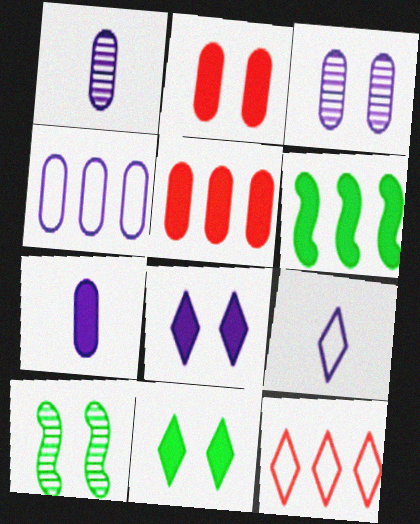[[3, 4, 7], 
[5, 9, 10], 
[7, 10, 12]]